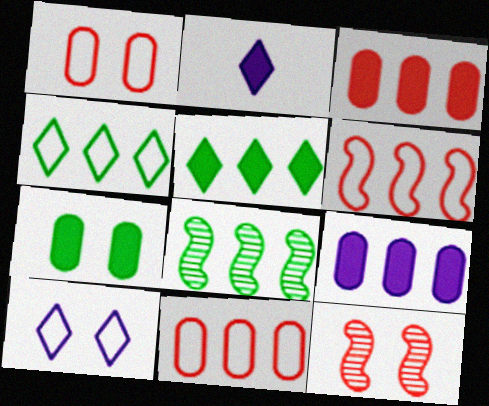[[1, 2, 8], 
[7, 10, 12]]